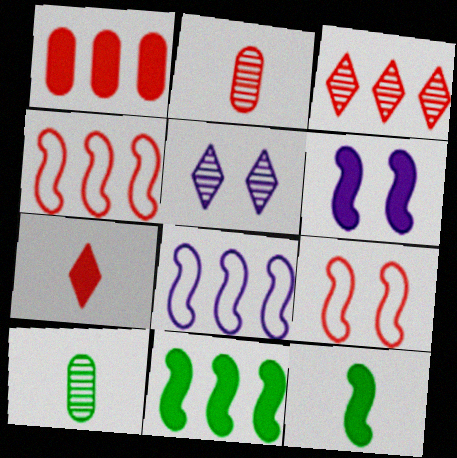[[1, 3, 4]]